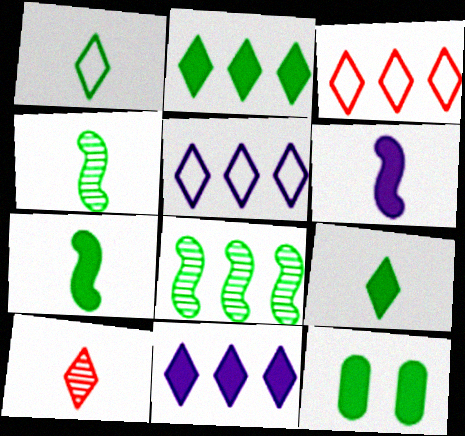[[1, 8, 12], 
[2, 7, 12]]